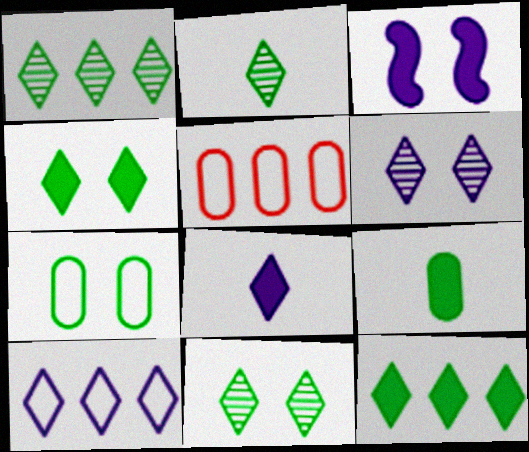[[1, 2, 11], 
[2, 3, 5], 
[6, 8, 10]]